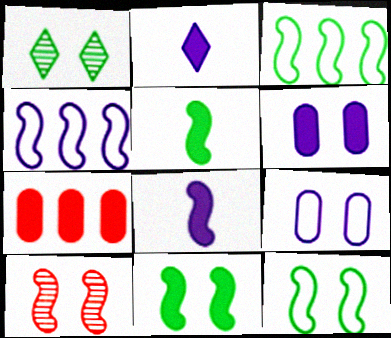[[2, 7, 11], 
[3, 8, 10], 
[4, 5, 10]]